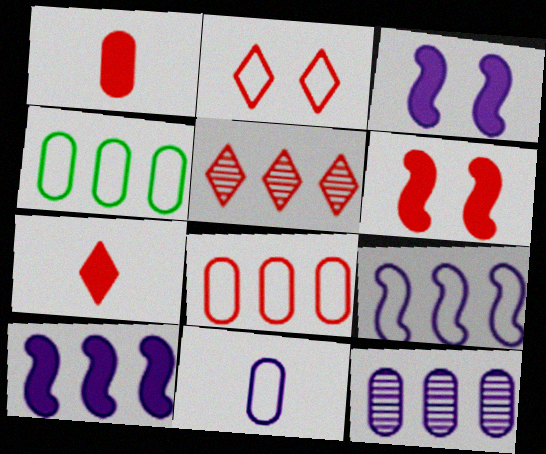[[2, 5, 7], 
[4, 5, 10]]